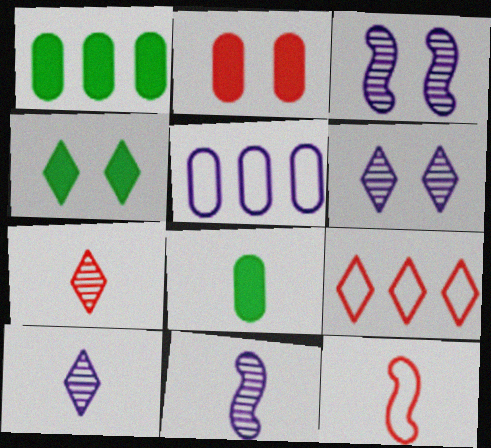[[1, 6, 12], 
[3, 8, 9], 
[4, 9, 10], 
[8, 10, 12]]